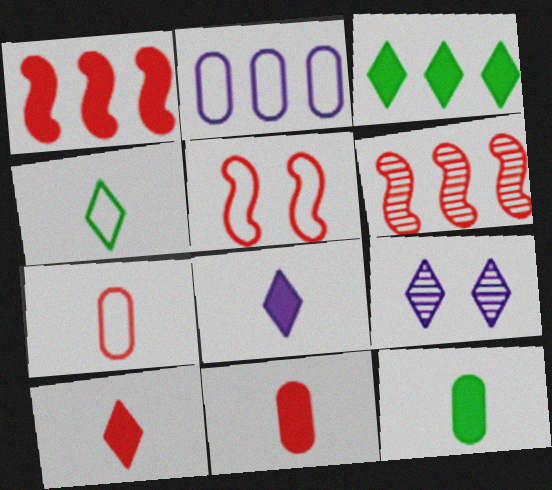[[2, 3, 6], 
[2, 4, 5]]